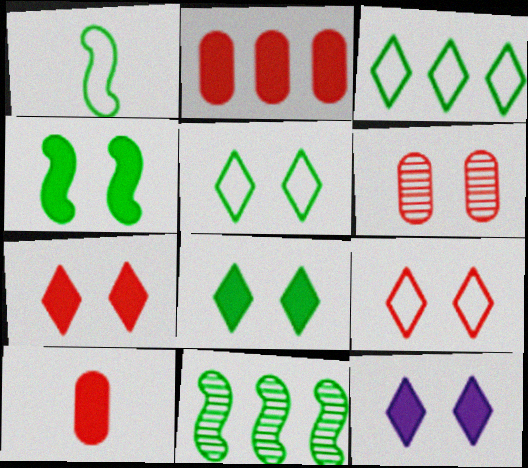[[1, 4, 11], 
[7, 8, 12]]